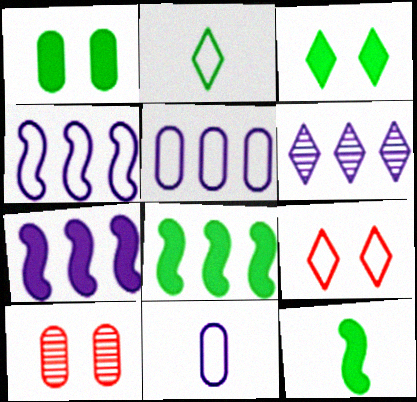[[2, 7, 10], 
[5, 6, 7]]